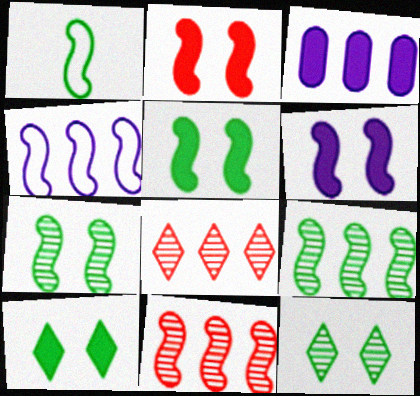[[1, 5, 9], 
[1, 6, 11], 
[2, 5, 6]]